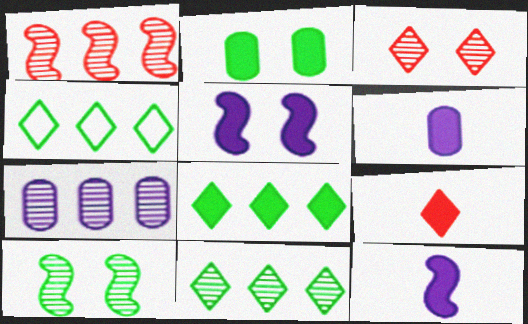[[1, 7, 11], 
[4, 8, 11]]